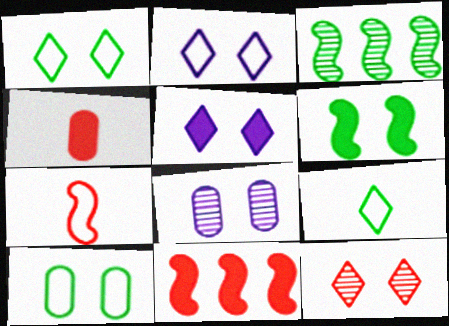[[1, 5, 12], 
[2, 3, 4], 
[8, 9, 11]]